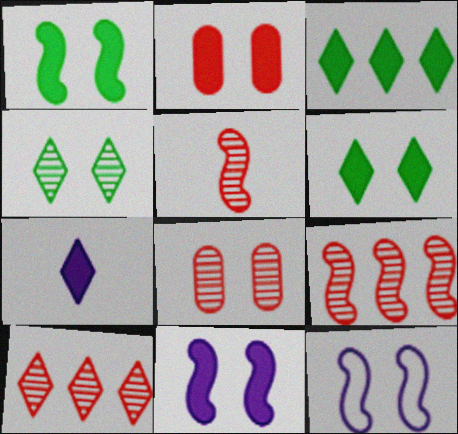[[2, 4, 12], 
[2, 6, 11], 
[5, 8, 10], 
[6, 8, 12]]